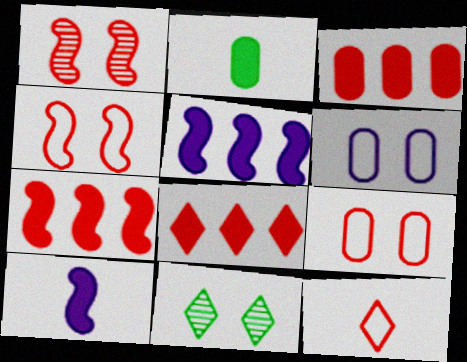[[1, 3, 12], 
[3, 7, 8]]